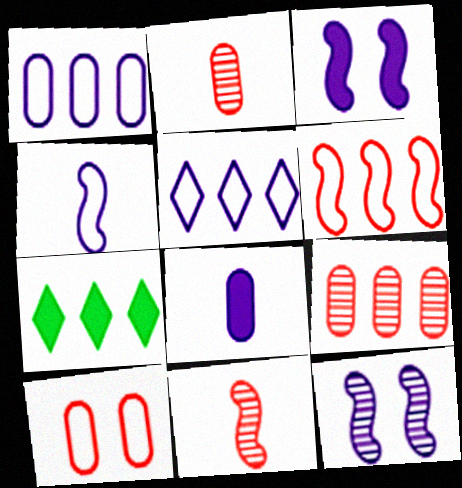[[5, 8, 12]]